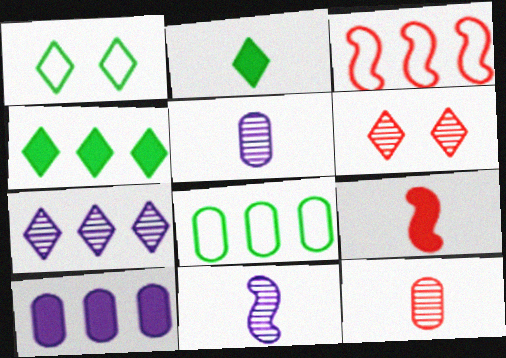[]